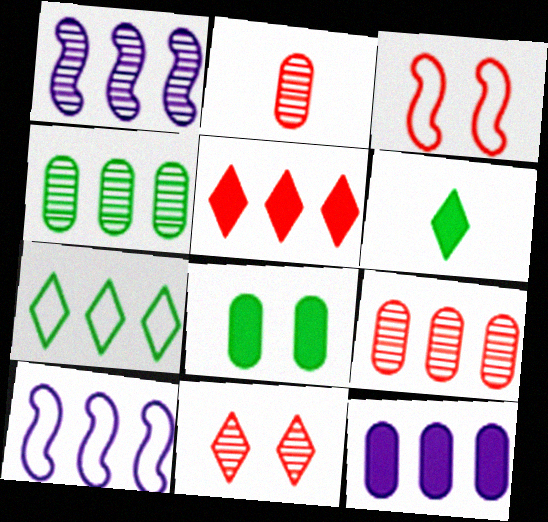[[2, 3, 5], 
[4, 5, 10]]